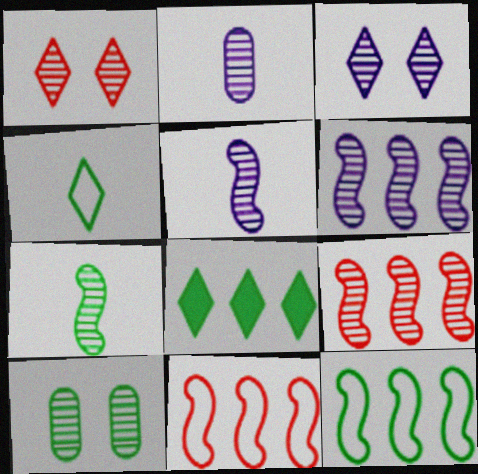[[2, 3, 6]]